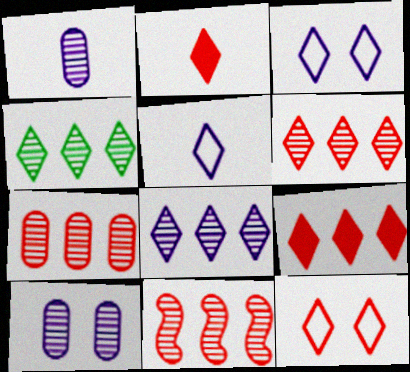[[2, 3, 4], 
[2, 6, 12], 
[4, 6, 8], 
[6, 7, 11]]